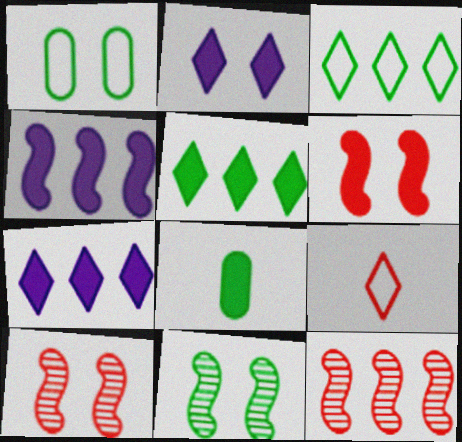[[1, 2, 10], 
[3, 8, 11], 
[6, 7, 8]]